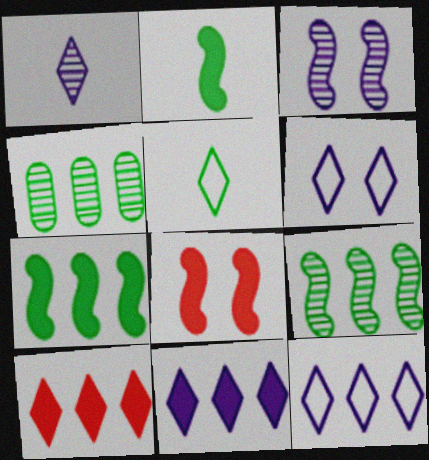[[1, 6, 11]]